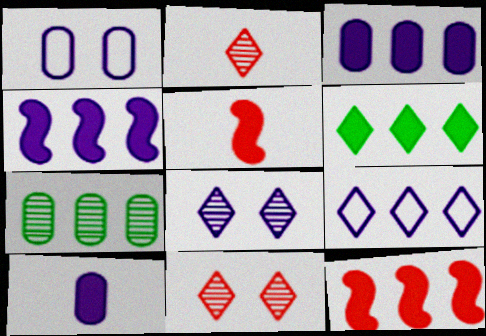[[3, 6, 12], 
[7, 9, 12]]